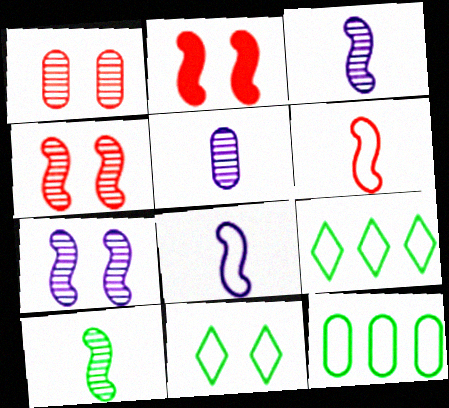[[2, 5, 9]]